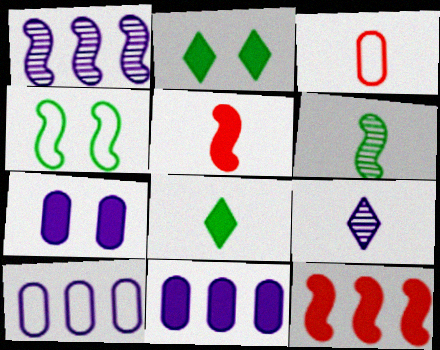[[1, 2, 3], 
[1, 4, 5], 
[2, 5, 11], 
[7, 8, 12]]